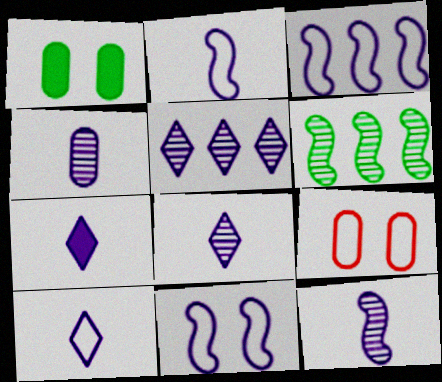[[2, 3, 11], 
[2, 4, 7], 
[4, 8, 12], 
[6, 7, 9], 
[7, 8, 10]]